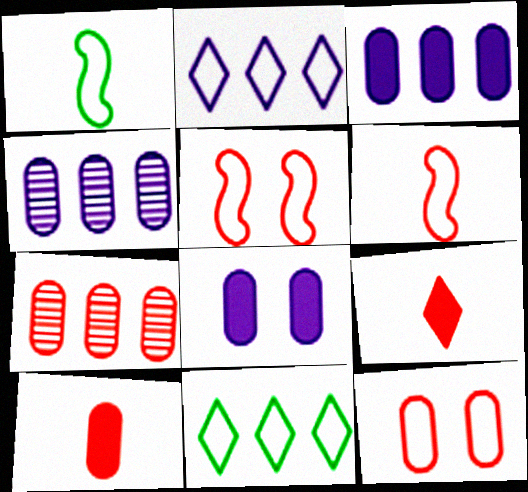[[1, 2, 12], 
[5, 7, 9], 
[7, 10, 12]]